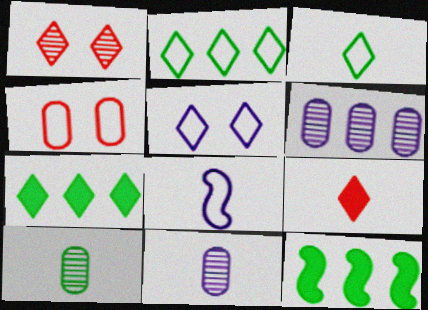[[2, 4, 8], 
[8, 9, 10]]